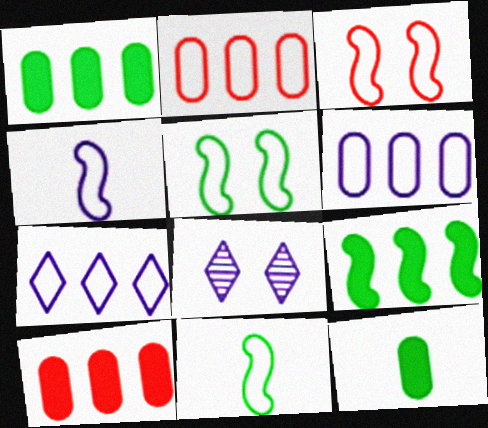[[8, 10, 11]]